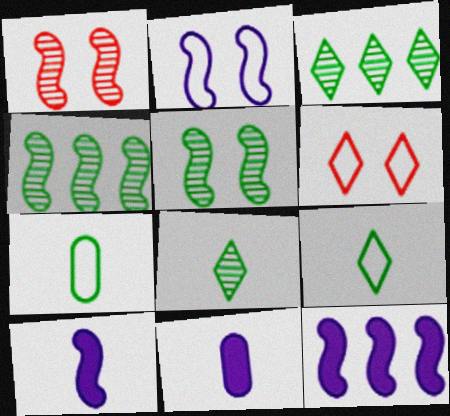[[4, 6, 11]]